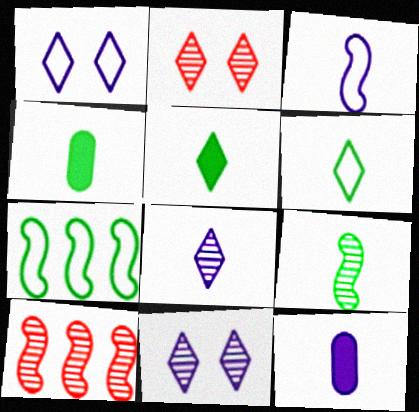[[1, 4, 10], 
[2, 7, 12], 
[3, 8, 12], 
[4, 6, 9]]